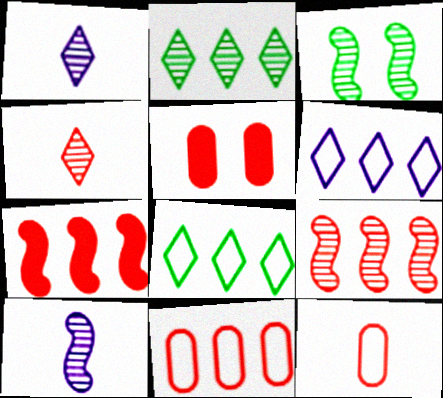[[3, 9, 10], 
[5, 8, 10]]